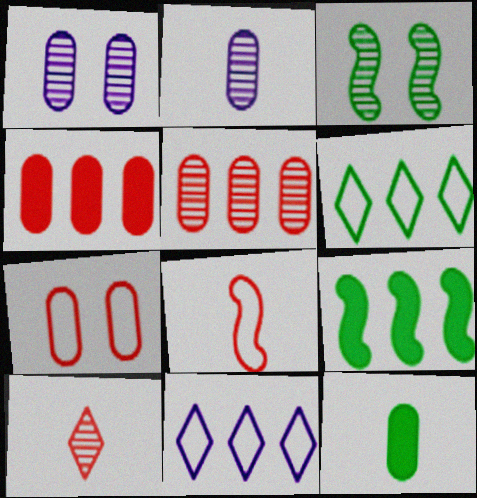[[3, 6, 12], 
[5, 9, 11]]